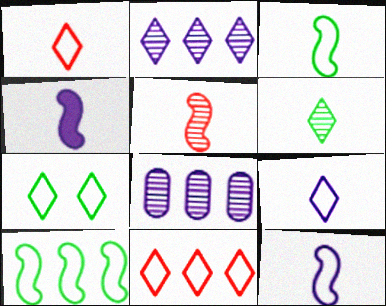[[3, 4, 5], 
[7, 9, 11]]